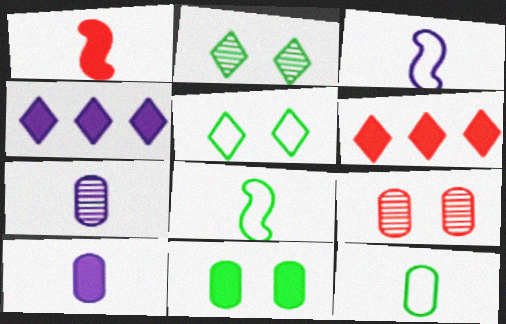[[1, 4, 11], 
[4, 8, 9]]